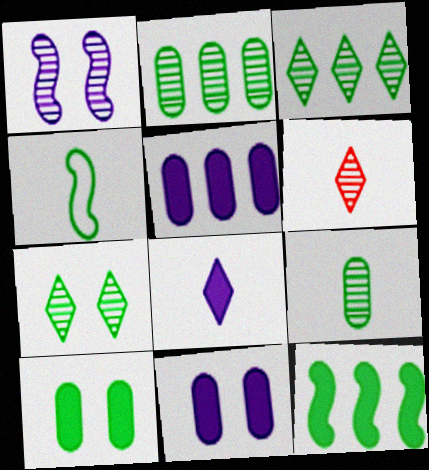[[1, 2, 6], 
[3, 4, 10]]